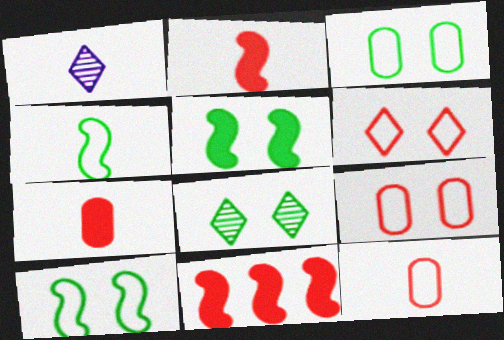[[1, 3, 11], 
[1, 4, 7], 
[3, 5, 8]]